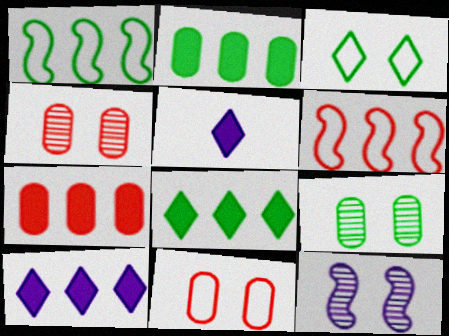[[1, 4, 5], 
[5, 6, 9]]